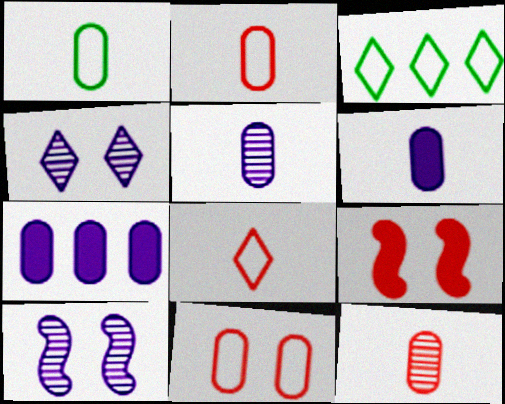[[1, 6, 12], 
[3, 5, 9]]